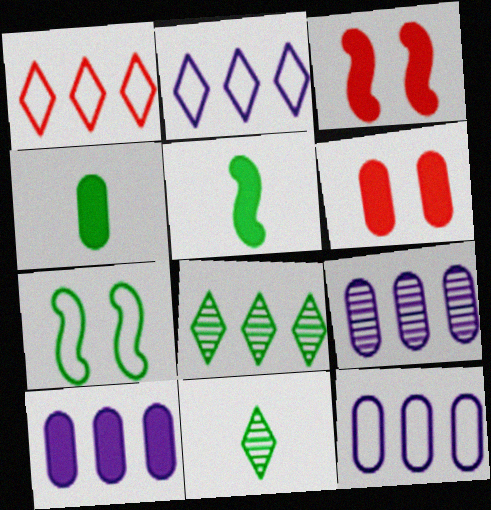[[3, 11, 12], 
[4, 6, 10], 
[4, 7, 8], 
[9, 10, 12]]